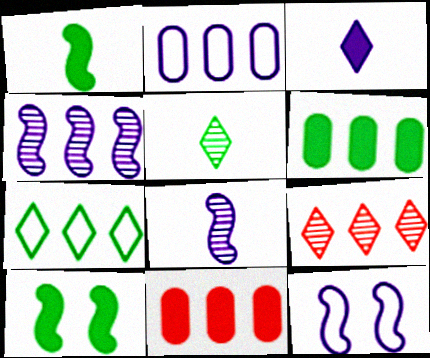[[3, 10, 11], 
[4, 7, 11], 
[5, 11, 12]]